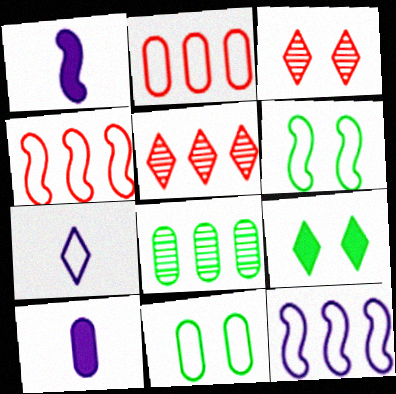[[1, 5, 11], 
[2, 6, 7], 
[4, 7, 11], 
[5, 6, 10], 
[5, 7, 9]]